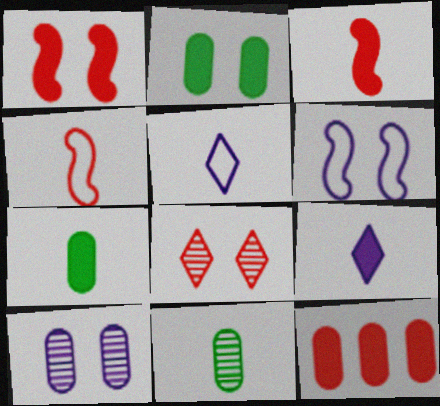[[2, 6, 8], 
[3, 5, 11], 
[3, 7, 9], 
[4, 8, 12], 
[4, 9, 11]]